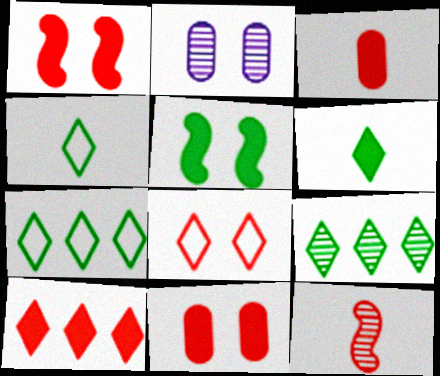[[1, 3, 10], 
[2, 5, 8], 
[2, 9, 12]]